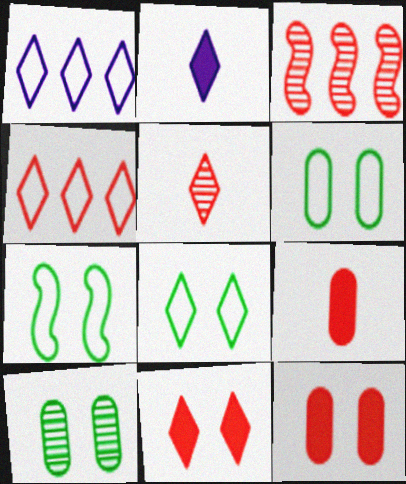[[2, 3, 6], 
[4, 5, 11], 
[6, 7, 8]]